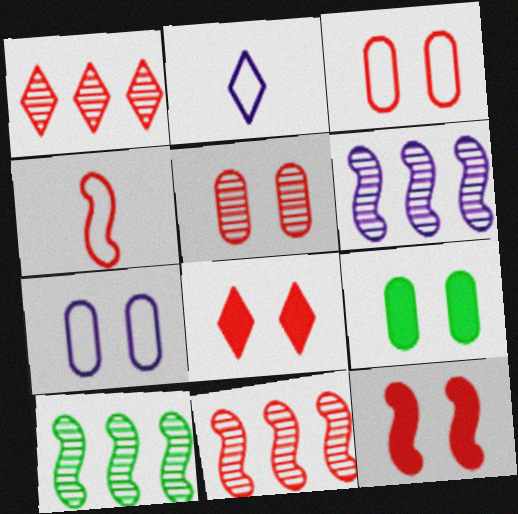[[2, 9, 11], 
[4, 11, 12], 
[5, 7, 9], 
[6, 10, 11]]